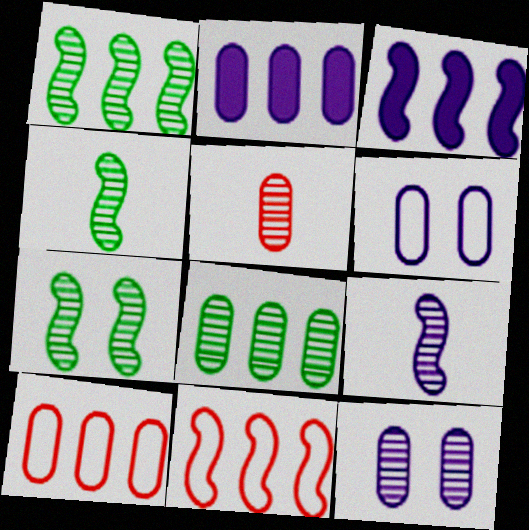[[1, 3, 11], 
[1, 4, 7], 
[2, 8, 10], 
[5, 8, 12]]